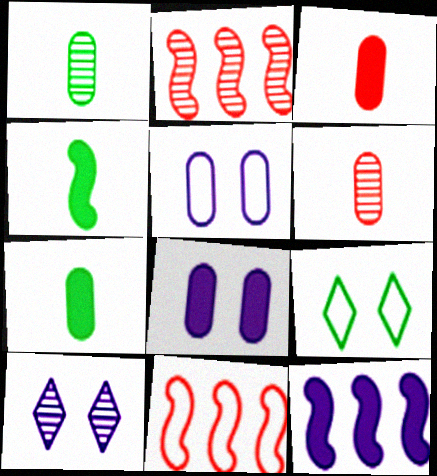[[1, 2, 10], 
[6, 9, 12], 
[7, 10, 11]]